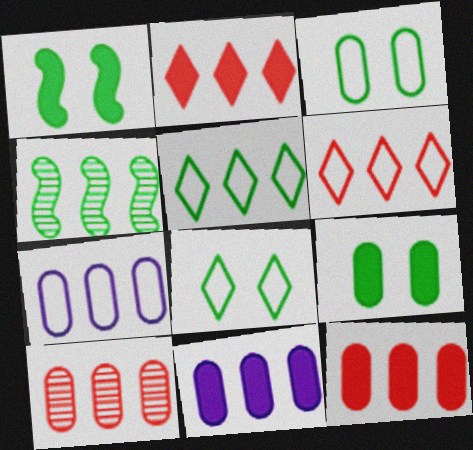[[2, 4, 7], 
[4, 6, 11]]